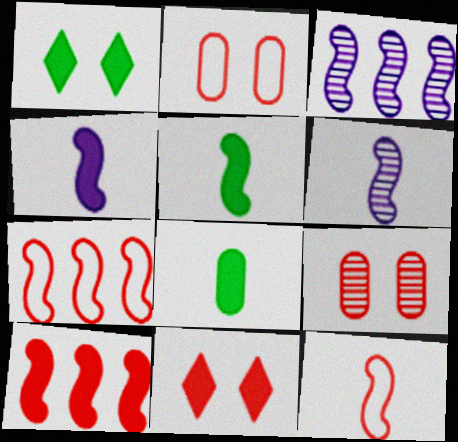[[5, 6, 12]]